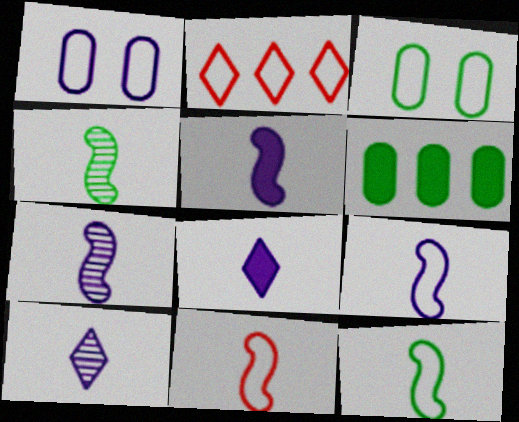[[1, 2, 12], 
[2, 3, 9], 
[4, 5, 11], 
[5, 7, 9], 
[9, 11, 12]]